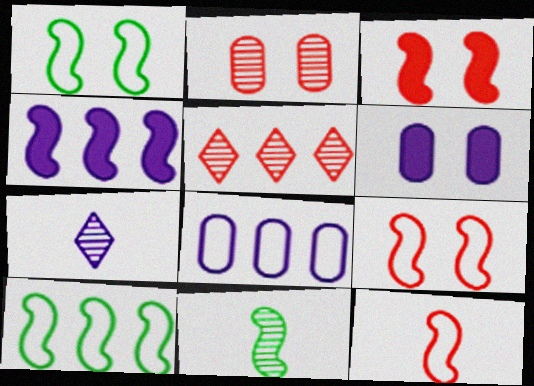[[4, 9, 11]]